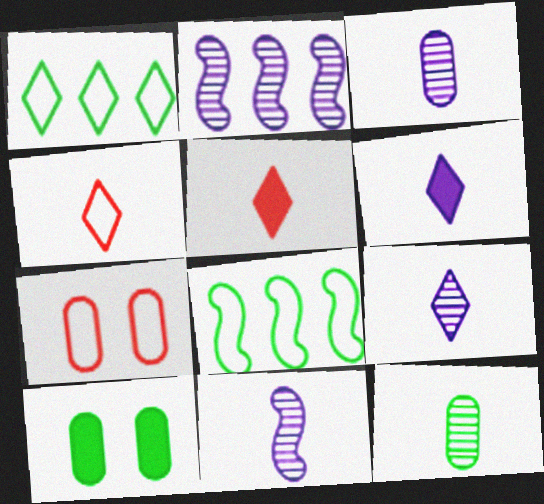[[2, 4, 10], 
[3, 9, 11]]